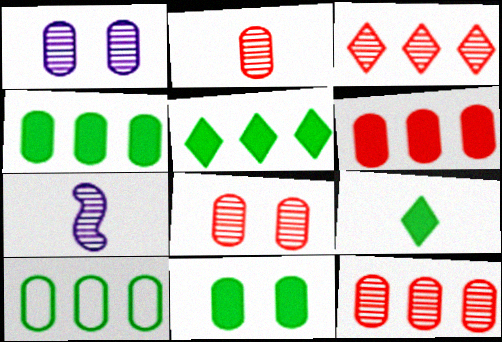[[2, 8, 12]]